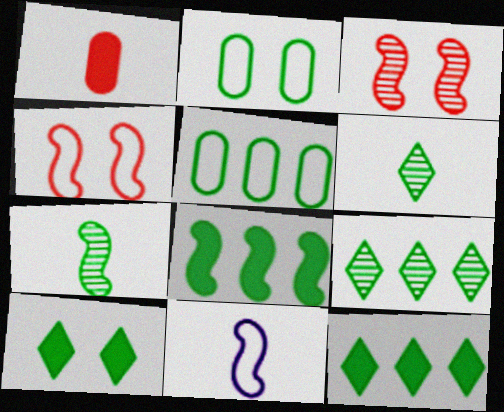[[1, 6, 11], 
[2, 6, 8], 
[2, 7, 12], 
[3, 8, 11], 
[5, 7, 10], 
[5, 8, 9]]